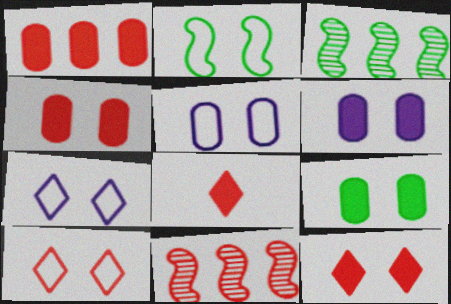[[2, 5, 10], 
[3, 5, 8], 
[4, 6, 9]]